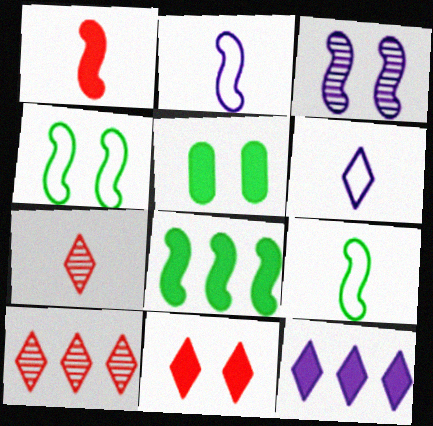[[1, 5, 12], 
[2, 5, 10]]